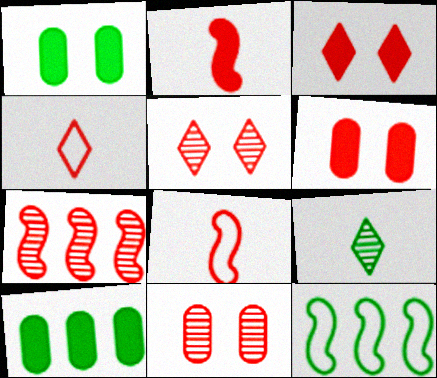[[1, 9, 12], 
[4, 6, 7]]